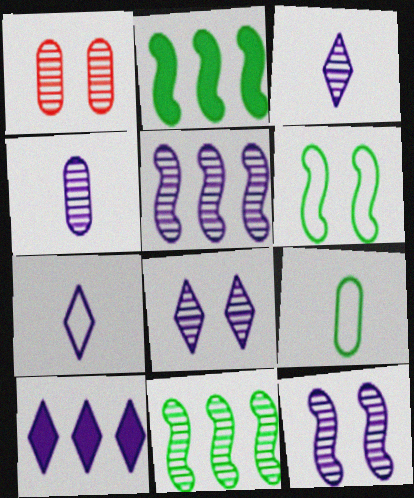[[1, 2, 7], 
[1, 3, 11], 
[4, 5, 8], 
[7, 8, 10]]